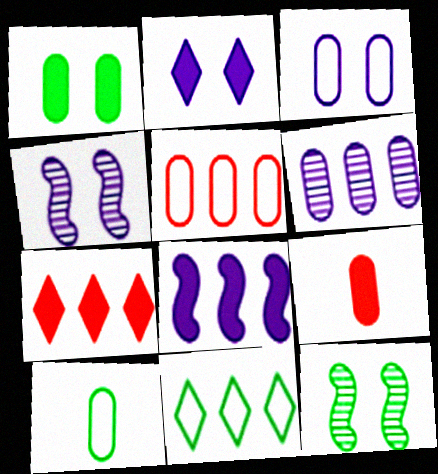[[2, 3, 4], 
[3, 5, 10], 
[4, 7, 10], 
[4, 9, 11]]